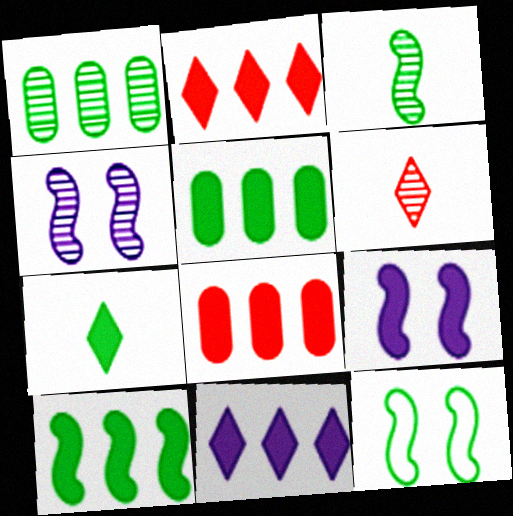[[1, 4, 6], 
[1, 7, 12], 
[3, 10, 12], 
[7, 8, 9], 
[8, 10, 11]]